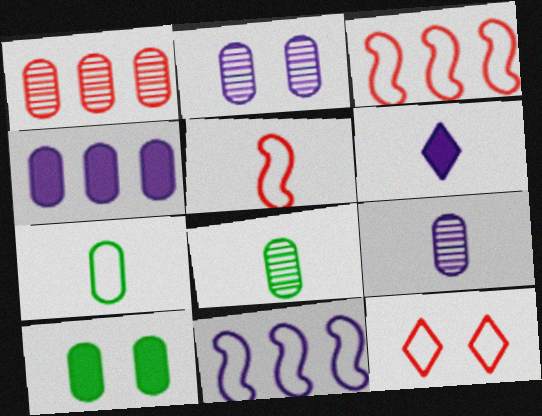[[1, 2, 8], 
[2, 6, 11], 
[5, 6, 8], 
[7, 11, 12]]